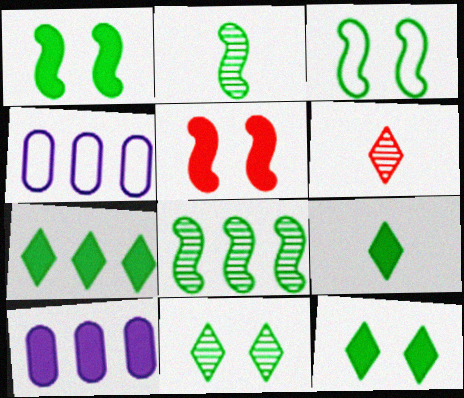[[1, 4, 6], 
[3, 6, 10], 
[5, 9, 10], 
[7, 9, 12]]